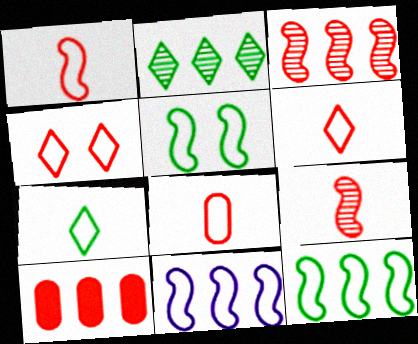[[1, 5, 11], 
[1, 6, 8], 
[2, 10, 11], 
[4, 9, 10]]